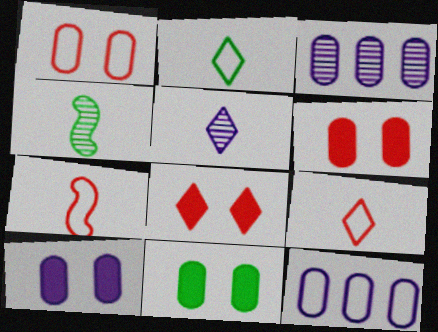[[4, 8, 12], 
[6, 10, 11]]